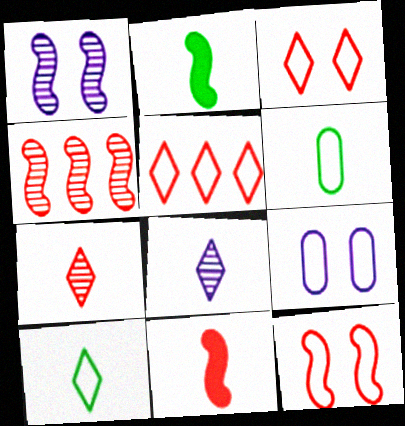[[4, 11, 12], 
[6, 8, 11]]